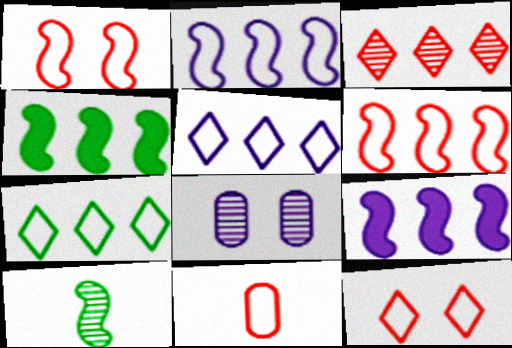[[1, 9, 10], 
[3, 8, 10], 
[6, 11, 12]]